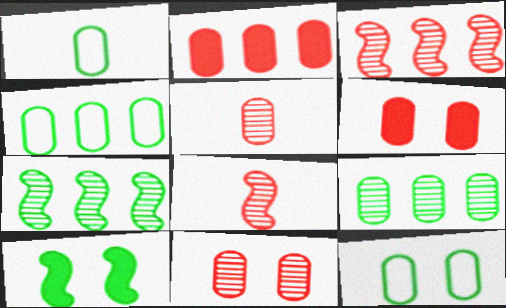[[1, 4, 12]]